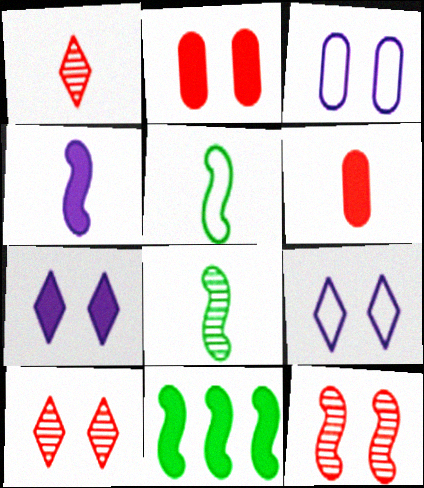[[1, 3, 11], 
[6, 7, 11]]